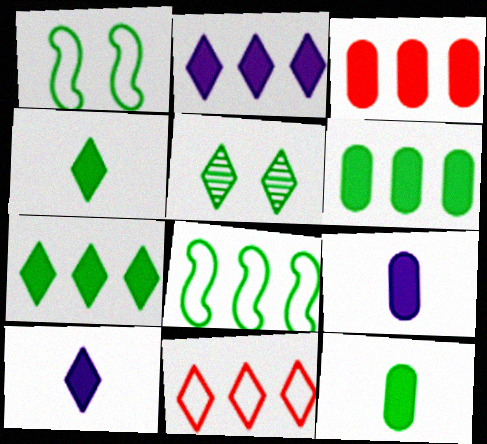[[5, 8, 12], 
[5, 10, 11]]